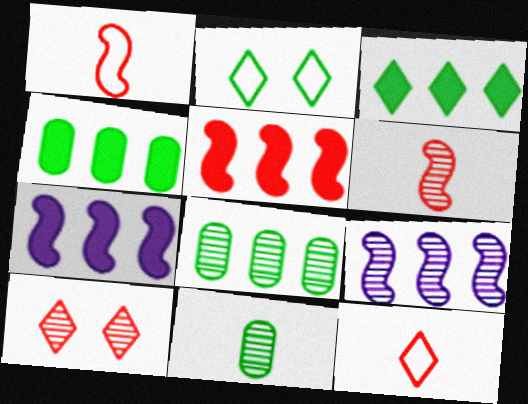[[9, 10, 11]]